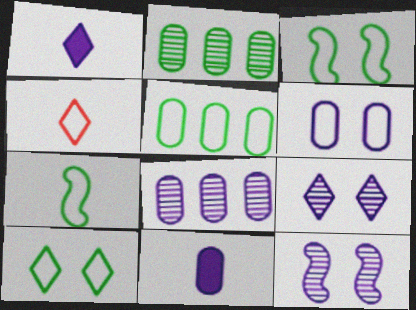[[5, 7, 10], 
[6, 8, 11]]